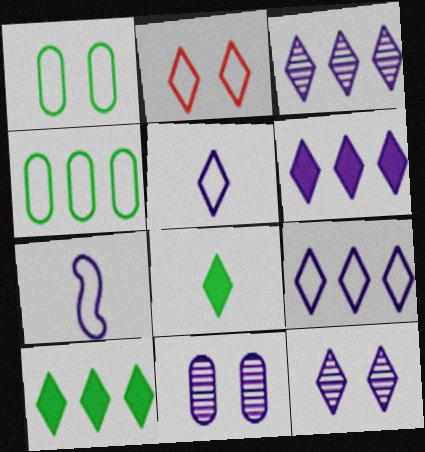[[2, 3, 8], 
[2, 4, 7], 
[3, 6, 9], 
[5, 6, 12], 
[6, 7, 11]]